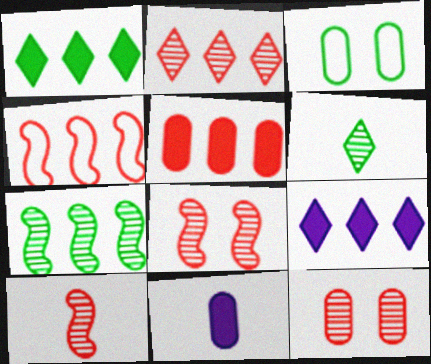[[2, 4, 5], 
[2, 10, 12], 
[3, 9, 10]]